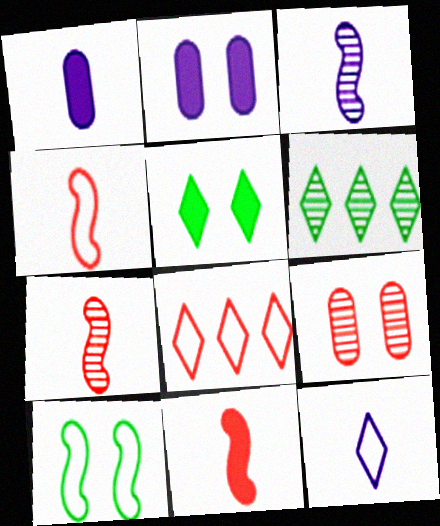[[1, 3, 12], 
[2, 4, 6], 
[3, 6, 9], 
[4, 7, 11], 
[8, 9, 11]]